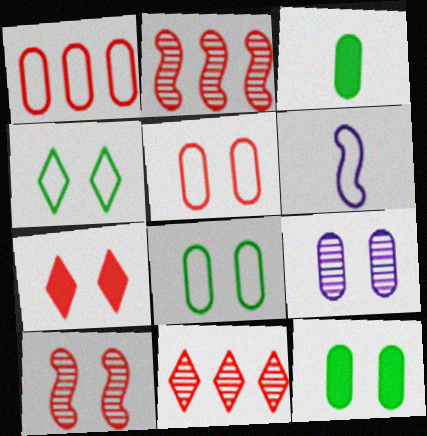[[1, 3, 9], 
[1, 4, 6], 
[5, 7, 10], 
[5, 9, 12], 
[6, 11, 12]]